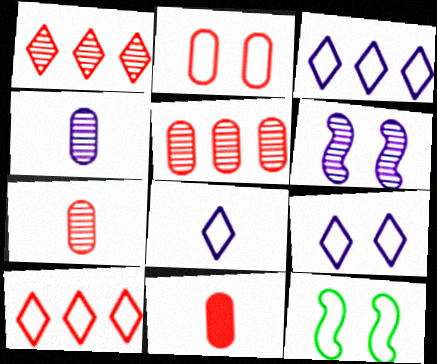[[2, 5, 11], 
[2, 9, 12], 
[3, 8, 9]]